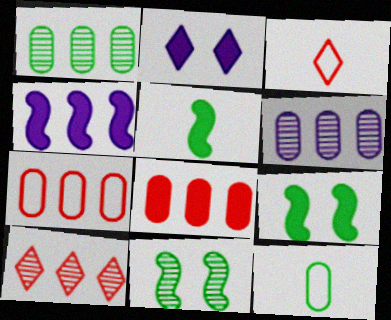[[2, 5, 8], 
[3, 6, 9]]